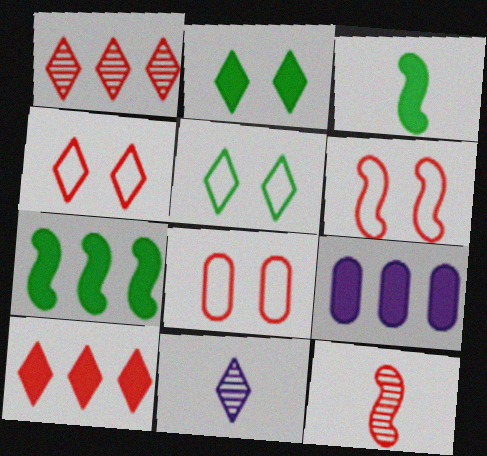[[4, 6, 8], 
[5, 9, 12], 
[5, 10, 11], 
[7, 8, 11], 
[7, 9, 10], 
[8, 10, 12]]